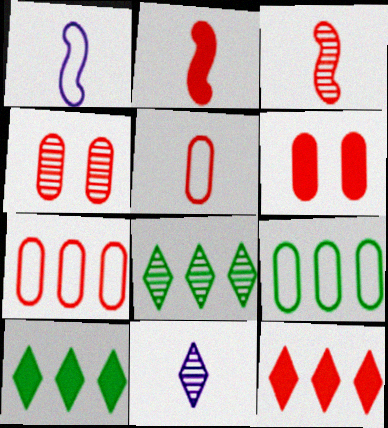[[1, 4, 10], 
[1, 6, 8], 
[2, 6, 12]]